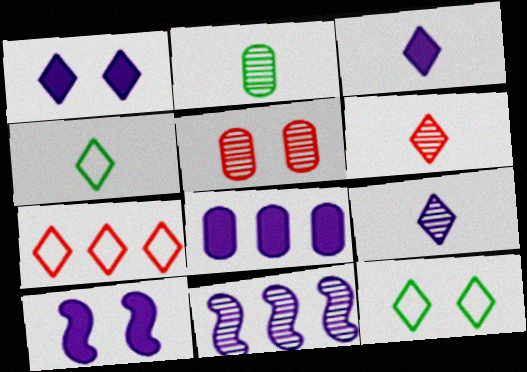[[2, 7, 10], 
[3, 4, 6], 
[3, 8, 10], 
[5, 10, 12]]